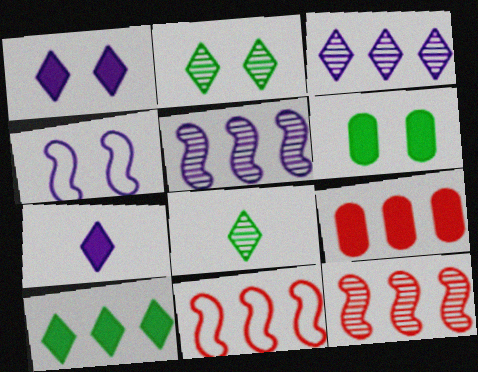[[4, 8, 9]]